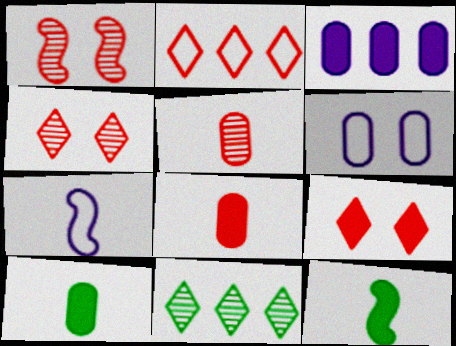[[1, 2, 8], 
[3, 9, 12]]